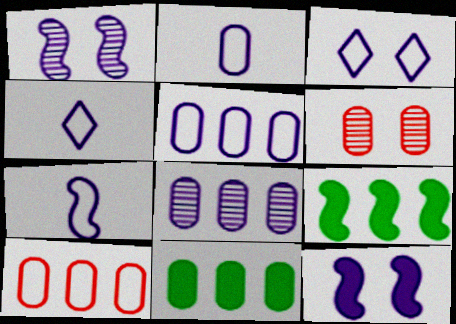[[2, 4, 7], 
[2, 6, 11], 
[3, 5, 7], 
[4, 6, 9], 
[4, 8, 12], 
[8, 10, 11]]